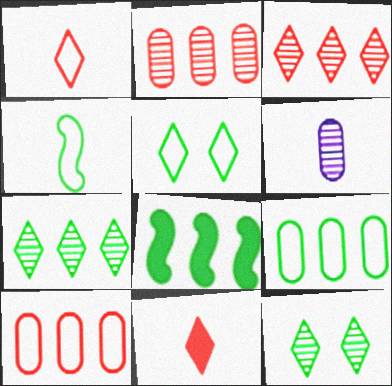[[4, 5, 9], 
[4, 6, 11], 
[7, 8, 9]]